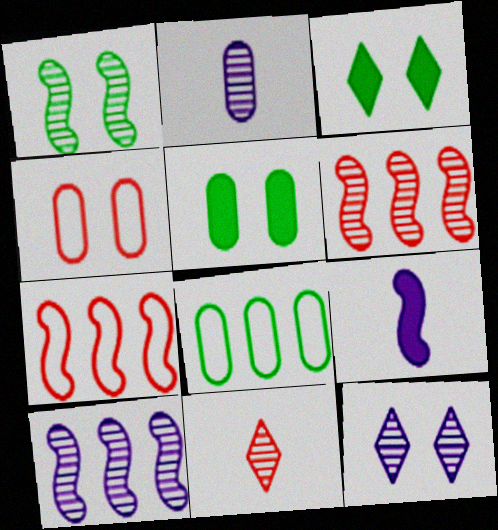[[1, 7, 9], 
[2, 3, 7], 
[2, 10, 12]]